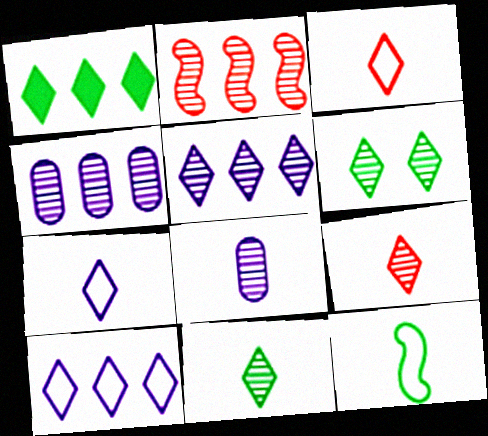[[2, 6, 8], 
[5, 6, 9]]